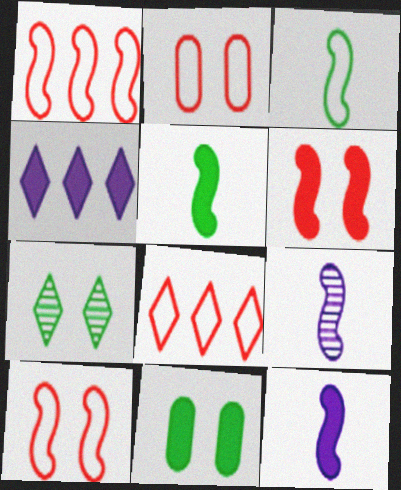[[8, 9, 11]]